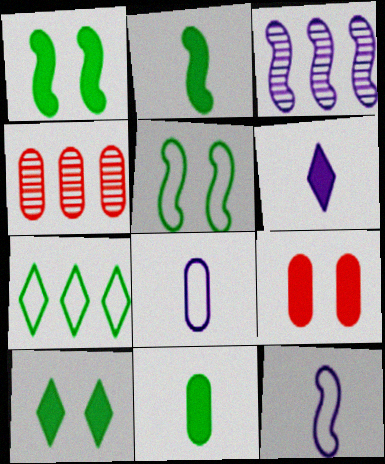[[4, 5, 6], 
[4, 10, 12]]